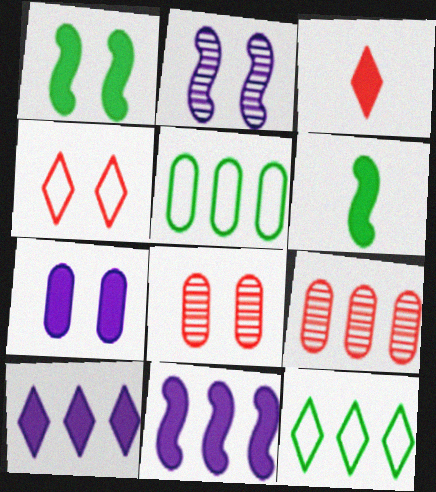[[2, 3, 5], 
[9, 11, 12]]